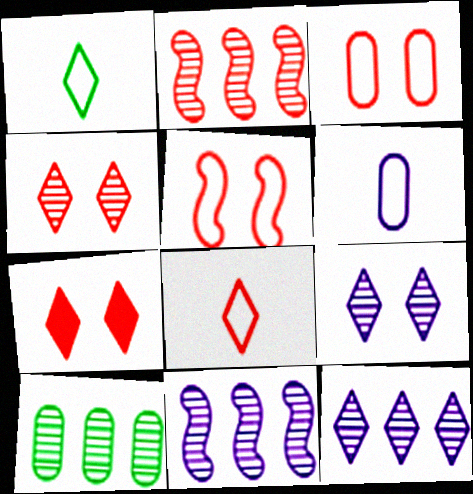[[1, 7, 12], 
[2, 10, 12]]